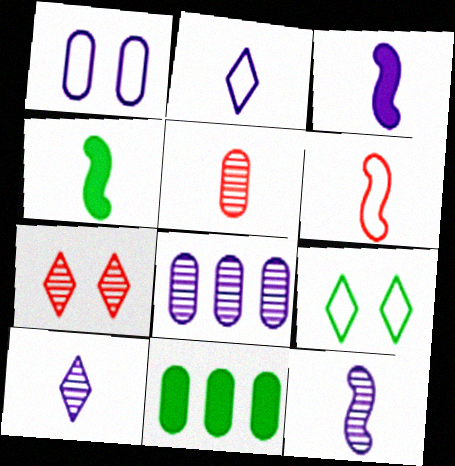[[1, 5, 11], 
[2, 4, 5], 
[4, 6, 12]]